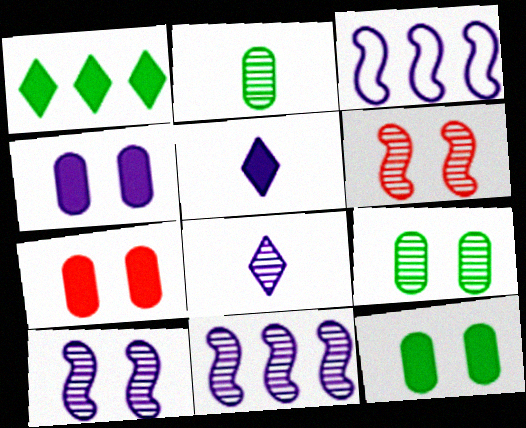[[3, 4, 8], 
[4, 7, 12]]